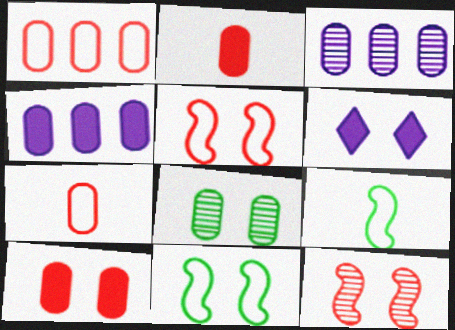[[4, 7, 8], 
[5, 6, 8]]